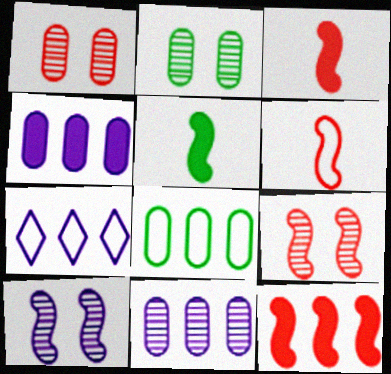[[1, 5, 7], 
[2, 3, 7], 
[6, 9, 12]]